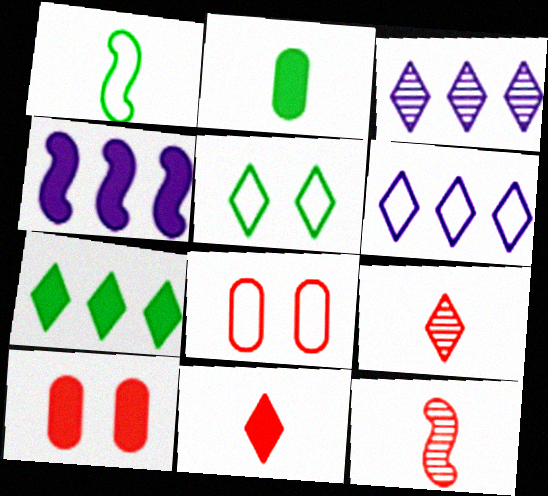[[1, 3, 10], 
[1, 6, 8], 
[3, 5, 11]]